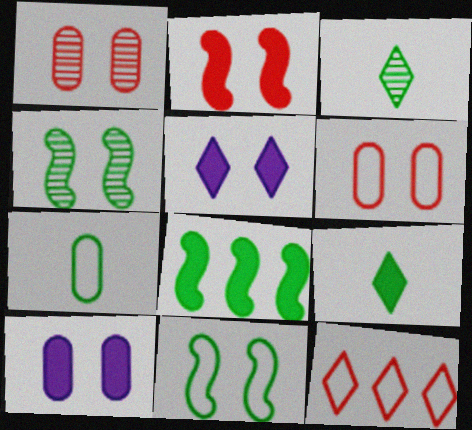[[1, 5, 11], 
[3, 5, 12], 
[4, 5, 6]]